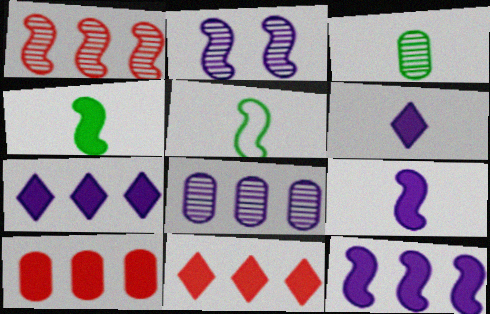[]